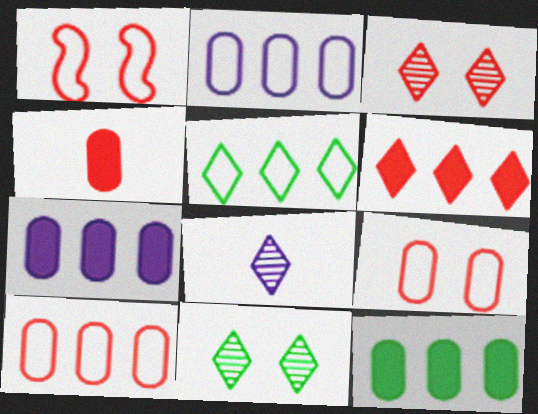[[1, 8, 12]]